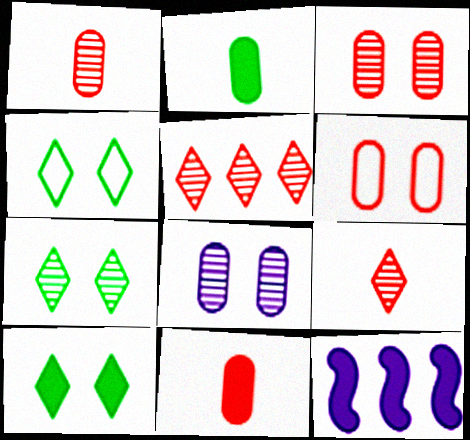[[1, 4, 12], 
[4, 7, 10], 
[10, 11, 12]]